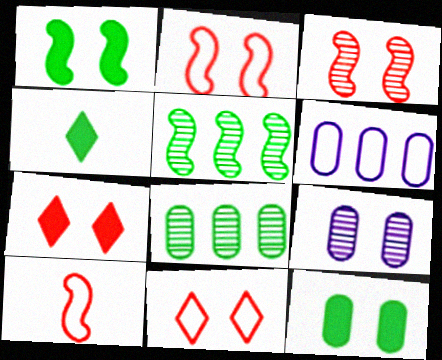[[1, 9, 11], 
[3, 4, 6]]